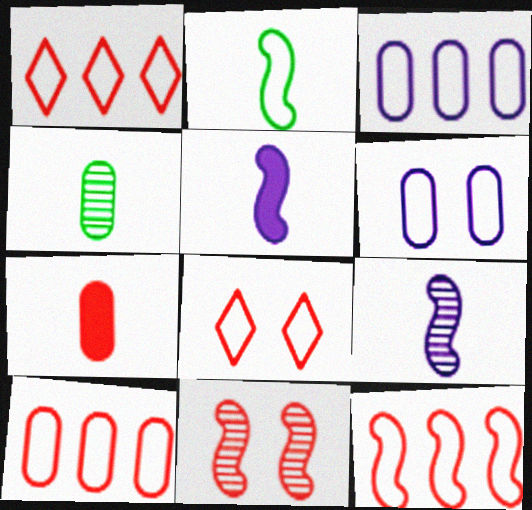[[1, 2, 6], 
[1, 7, 11], 
[1, 10, 12], 
[2, 3, 8]]